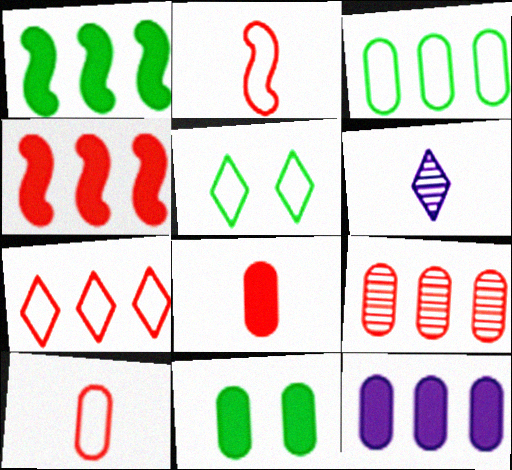[[3, 9, 12], 
[4, 7, 9], 
[8, 11, 12]]